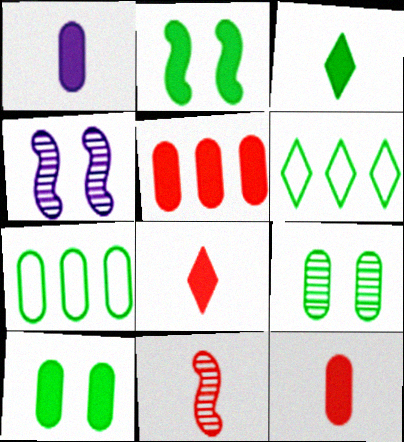[[1, 5, 10], 
[4, 6, 12], 
[4, 7, 8]]